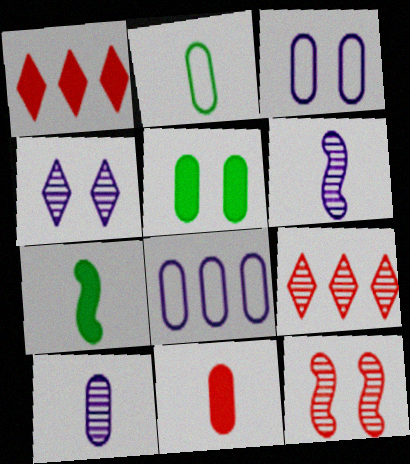[[2, 10, 11], 
[3, 7, 9]]